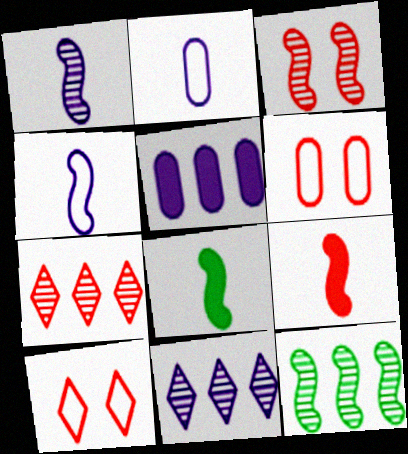[[1, 3, 12], 
[6, 7, 9], 
[6, 8, 11]]